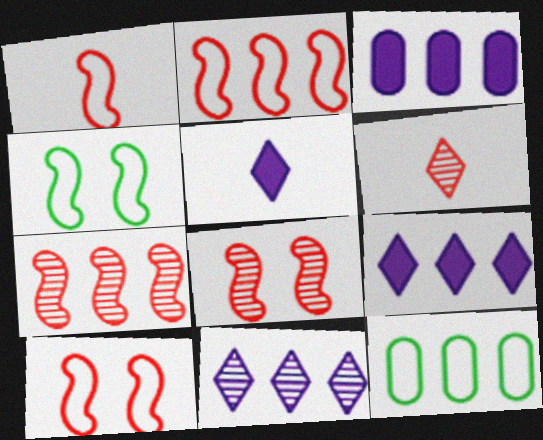[[1, 2, 10], 
[3, 4, 6], 
[5, 8, 12], 
[7, 9, 12]]